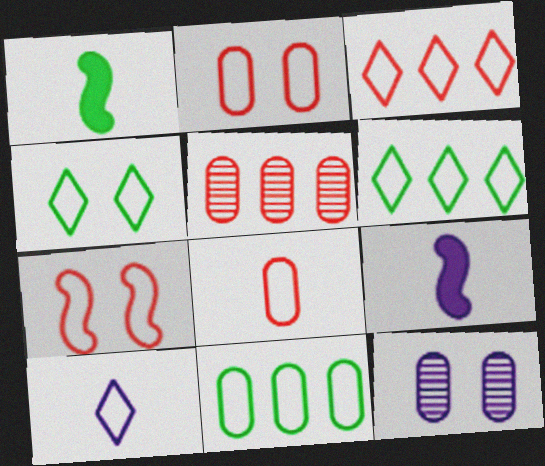[[1, 3, 12], 
[3, 4, 10], 
[3, 7, 8], 
[4, 5, 9], 
[7, 10, 11]]